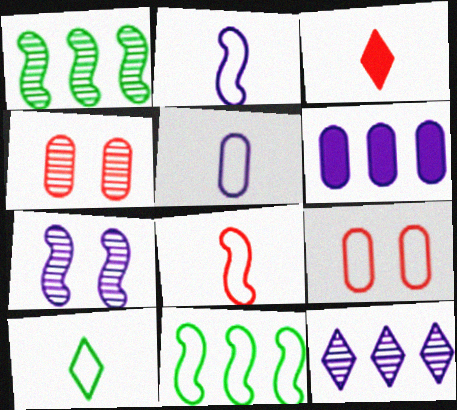[[5, 8, 10]]